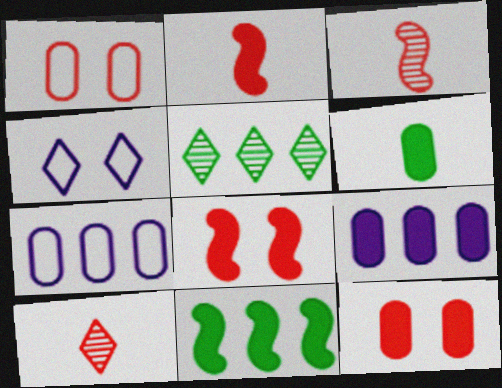[[6, 9, 12]]